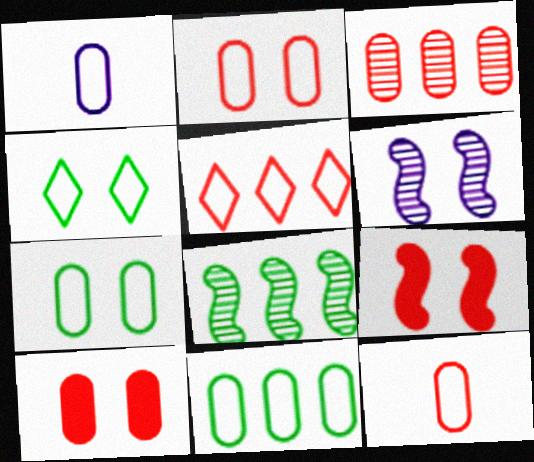[[1, 2, 11], 
[3, 10, 12], 
[4, 6, 10]]